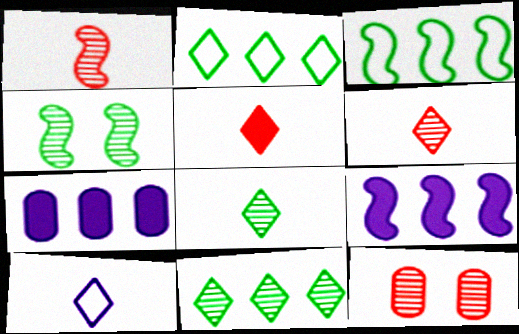[[5, 8, 10]]